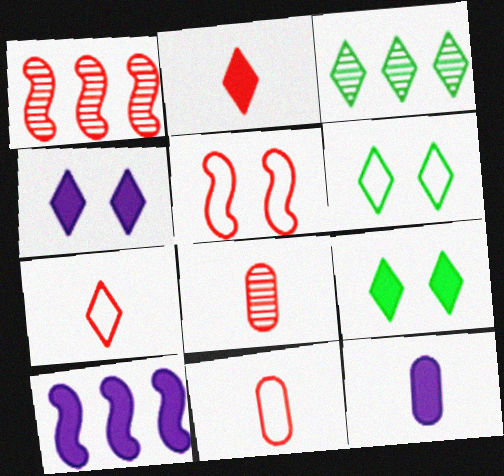[[1, 6, 12], 
[3, 4, 7], 
[3, 5, 12], 
[4, 10, 12], 
[6, 8, 10]]